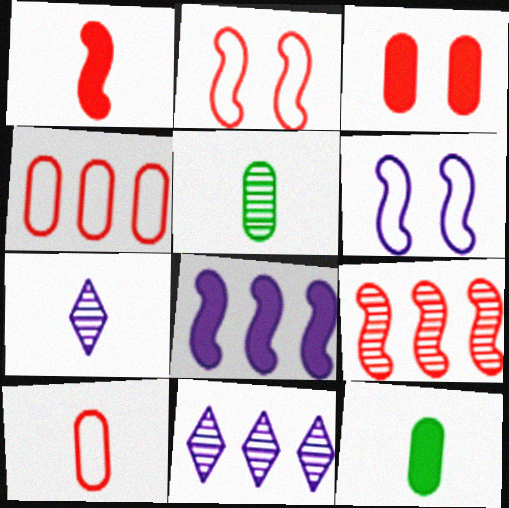[[1, 2, 9], 
[2, 11, 12]]